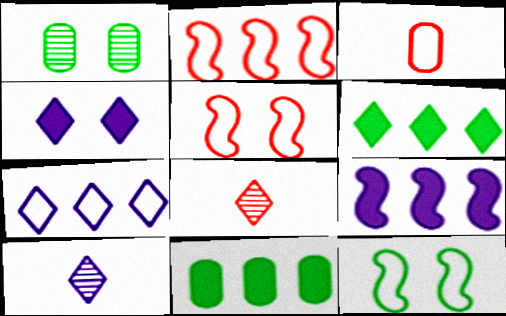[[1, 4, 5], 
[3, 7, 12], 
[4, 7, 10], 
[5, 10, 11]]